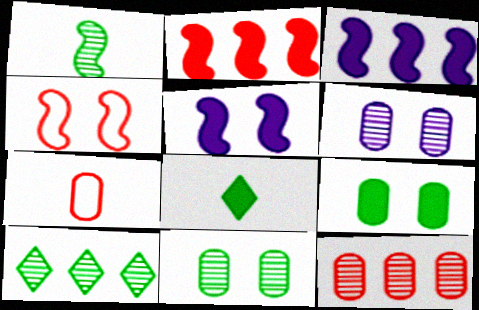[[1, 3, 4], 
[1, 10, 11], 
[5, 7, 10]]